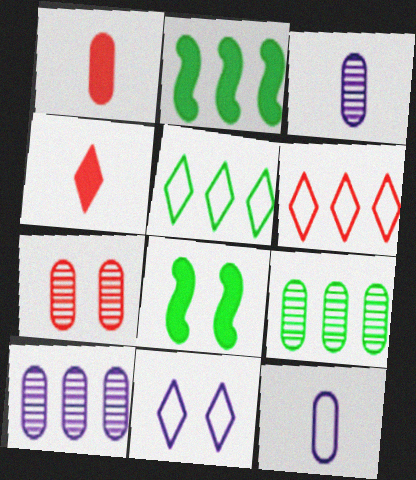[[2, 5, 9], 
[2, 6, 10], 
[3, 6, 8], 
[3, 7, 9], 
[7, 8, 11]]